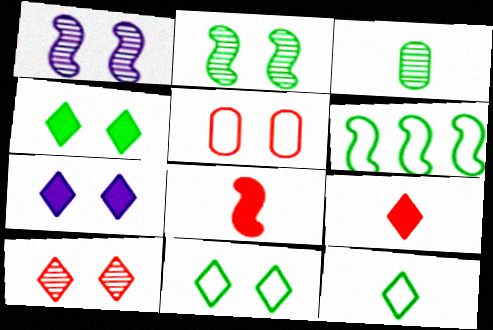[[1, 4, 5], 
[1, 6, 8], 
[2, 5, 7], 
[3, 4, 6], 
[7, 10, 11]]